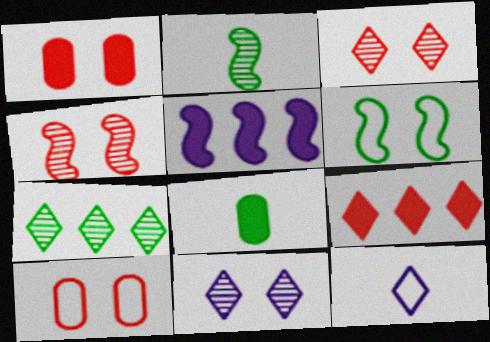[[1, 6, 11], 
[6, 7, 8]]